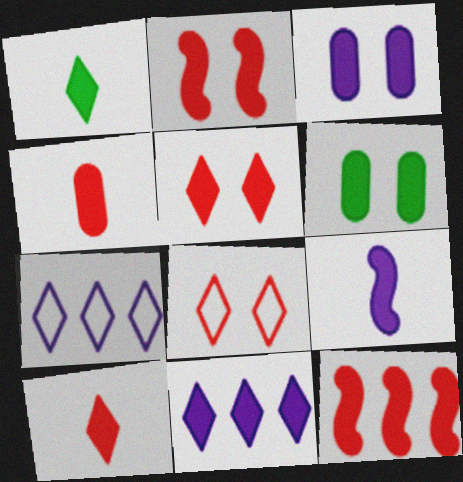[[1, 3, 12], 
[1, 4, 9], 
[1, 5, 11], 
[3, 9, 11], 
[4, 5, 12]]